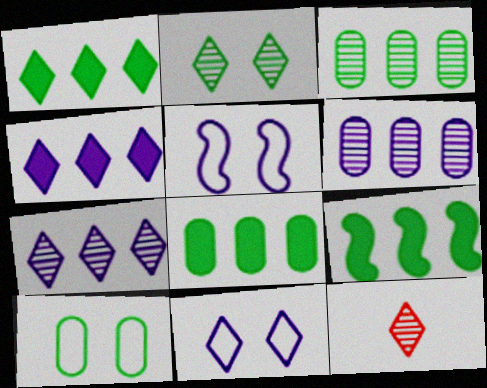[[1, 8, 9], 
[1, 11, 12], 
[2, 7, 12], 
[5, 8, 12]]